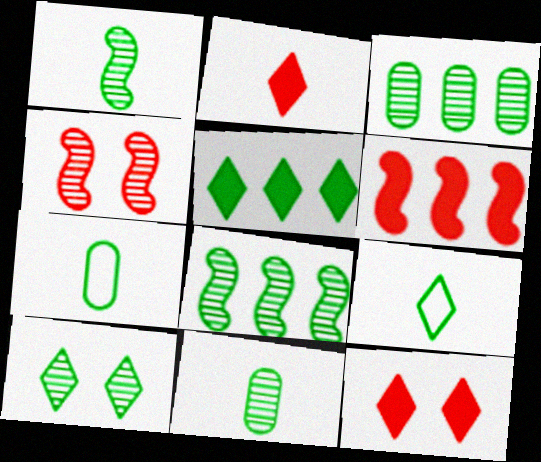[[1, 3, 10], 
[5, 9, 10], 
[8, 10, 11]]